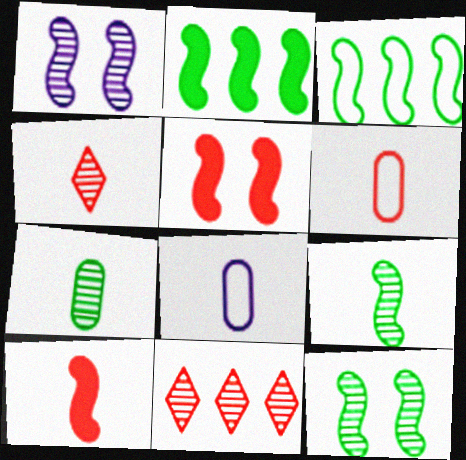[[1, 3, 10], 
[1, 7, 11], 
[4, 6, 10], 
[5, 6, 11]]